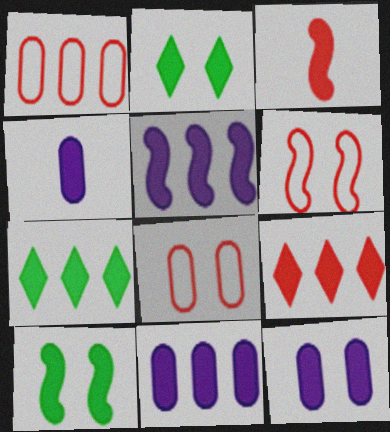[[2, 3, 11], 
[3, 5, 10], 
[3, 7, 12], 
[4, 9, 10], 
[4, 11, 12]]